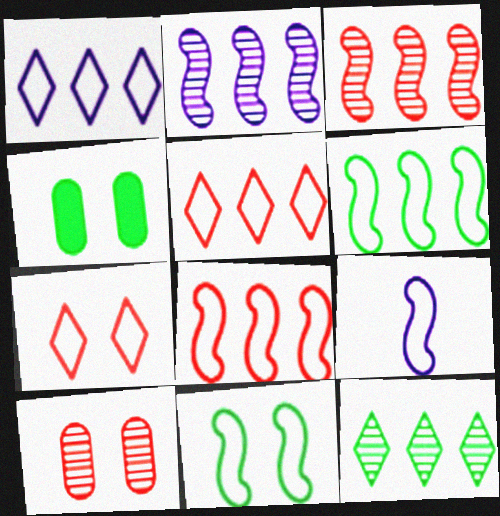[[8, 9, 11]]